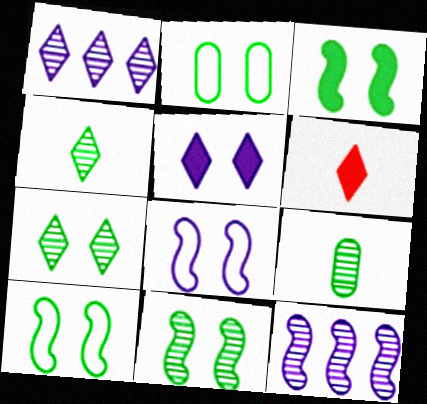[[2, 3, 7], 
[2, 6, 12], 
[3, 10, 11]]